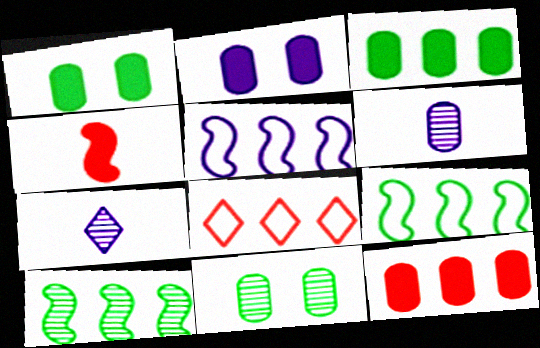[[2, 5, 7]]